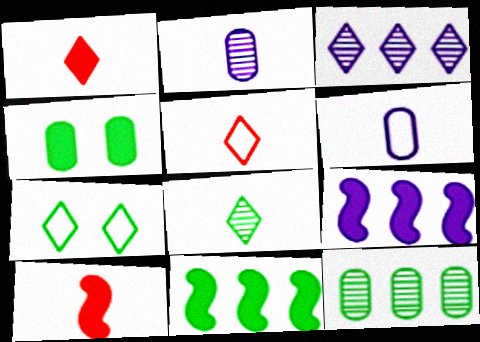[[1, 3, 7], 
[1, 4, 9], 
[6, 8, 10]]